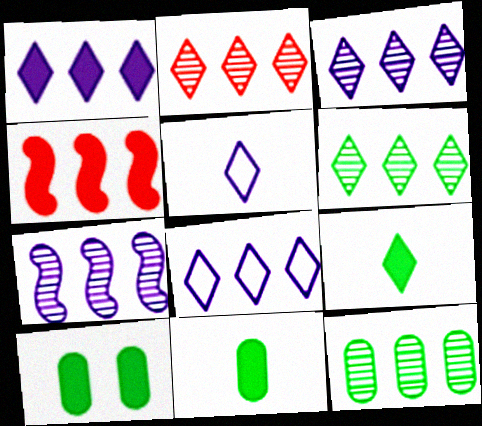[[1, 3, 8], 
[2, 3, 6], 
[2, 7, 12], 
[4, 8, 12]]